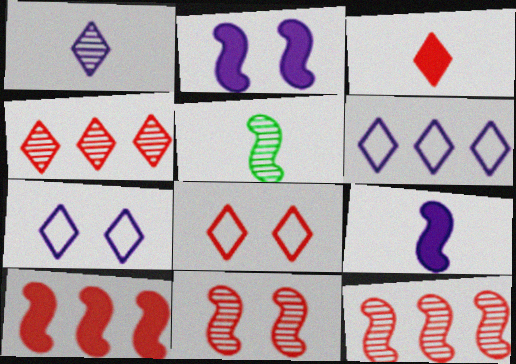[[3, 4, 8]]